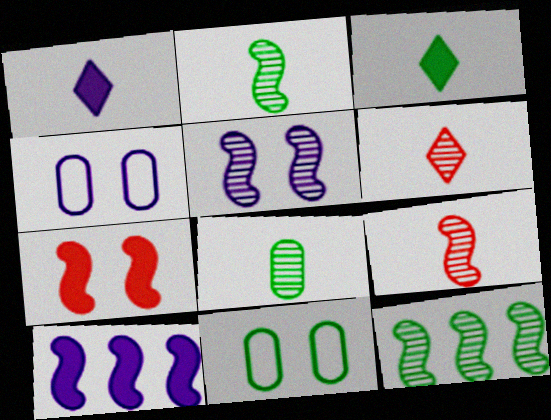[[3, 11, 12], 
[5, 9, 12], 
[6, 10, 11]]